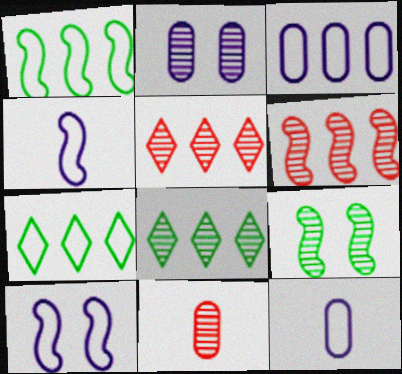[]